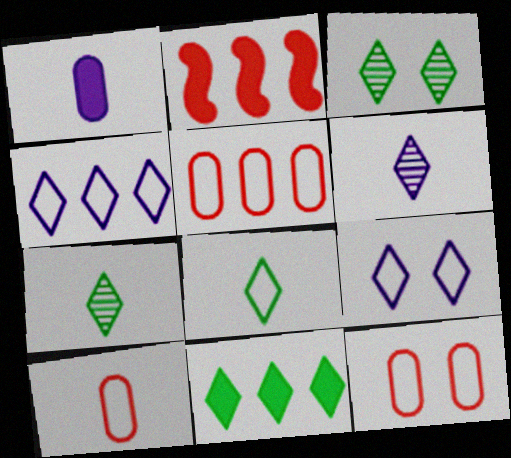[[3, 8, 11], 
[5, 10, 12]]